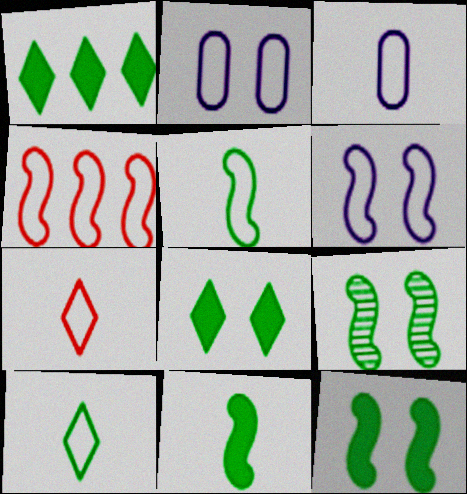[[2, 4, 10], 
[3, 5, 7], 
[4, 5, 6]]